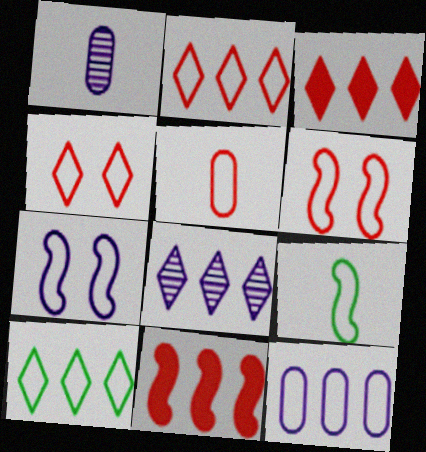[[2, 5, 6], 
[3, 8, 10], 
[4, 9, 12], 
[5, 7, 10]]